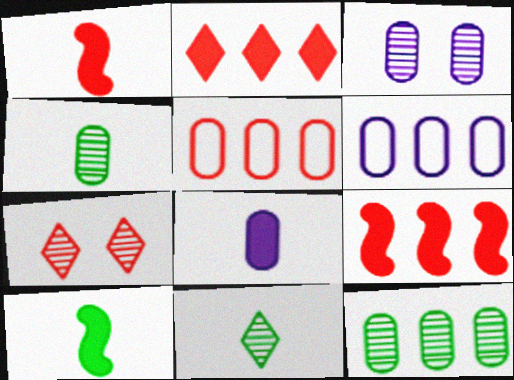[[1, 5, 7], 
[3, 6, 8], 
[6, 7, 10]]